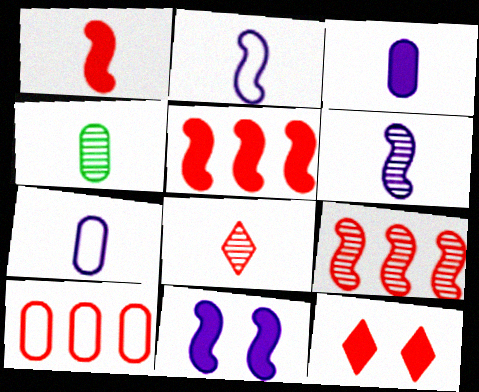[[4, 6, 8]]